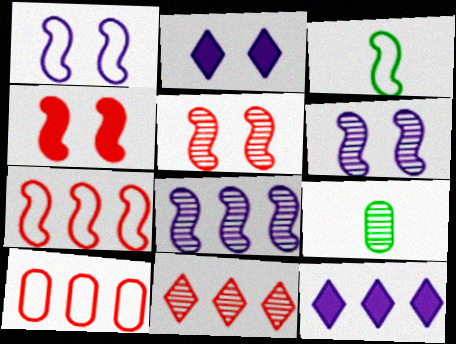[[1, 3, 7], 
[2, 7, 9], 
[3, 4, 8], 
[6, 9, 11]]